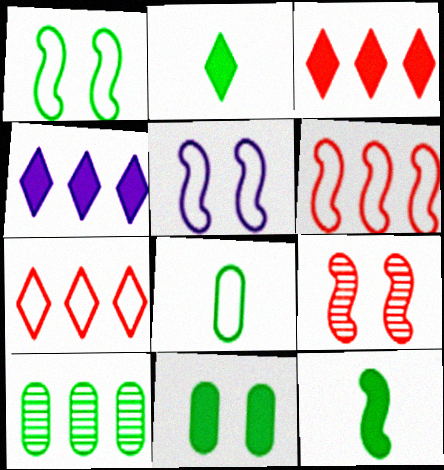[[1, 2, 10], 
[4, 6, 10], 
[4, 8, 9], 
[5, 7, 8], 
[8, 10, 11]]